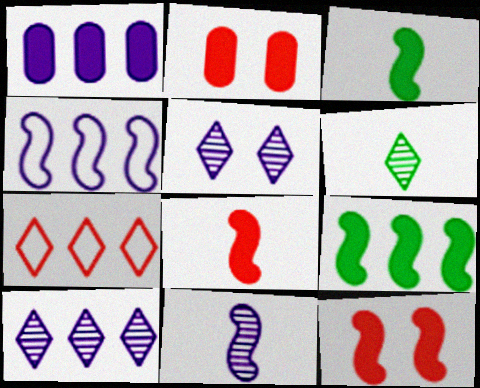[[1, 4, 10], 
[2, 4, 6]]